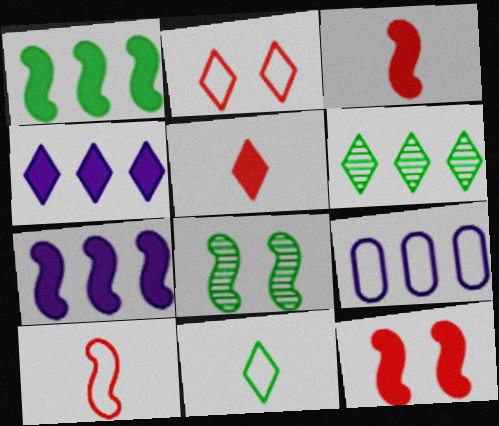[[5, 8, 9], 
[7, 8, 10]]